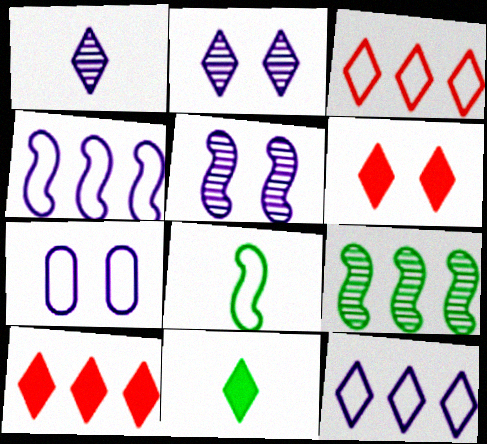[[2, 3, 11], 
[3, 7, 8]]